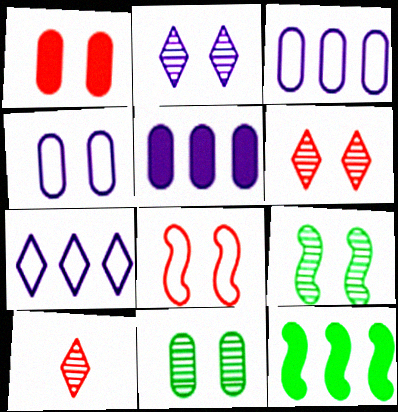[[1, 4, 11], 
[1, 6, 8], 
[4, 10, 12]]